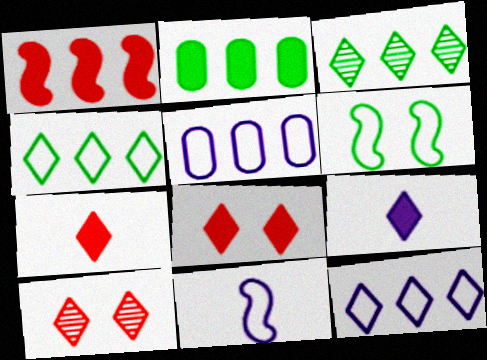[[1, 3, 5], 
[2, 10, 11], 
[4, 9, 10]]